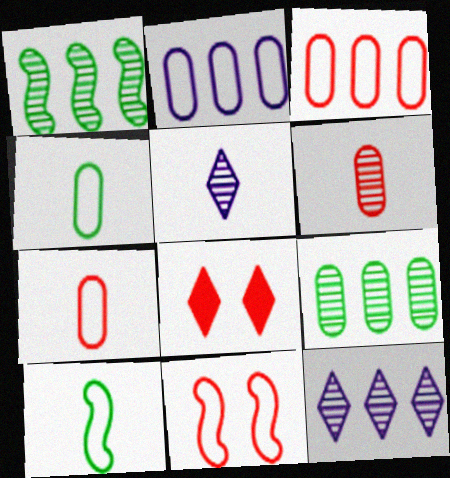[]